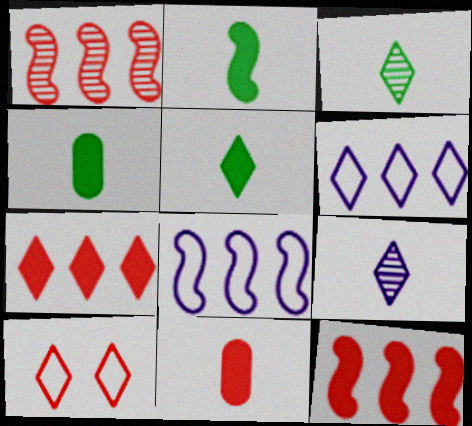[[1, 10, 11], 
[2, 4, 5]]